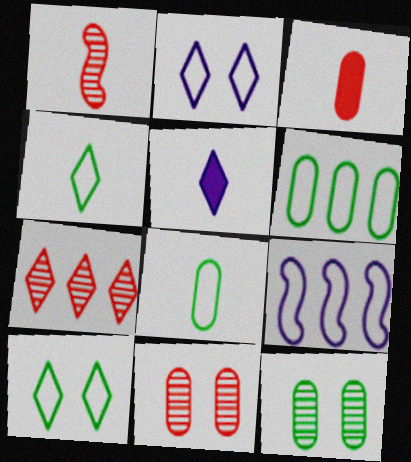[[1, 5, 8], 
[1, 7, 11], 
[5, 7, 10]]